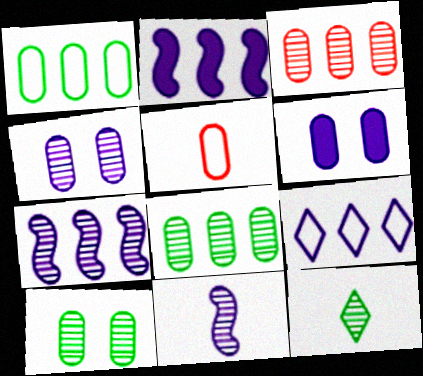[[5, 6, 8], 
[6, 9, 11]]